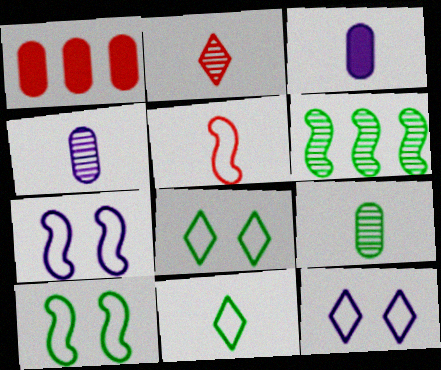[]